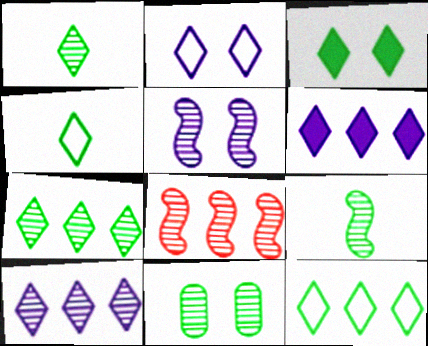[[1, 3, 12], 
[3, 4, 7], 
[5, 8, 9], 
[7, 9, 11]]